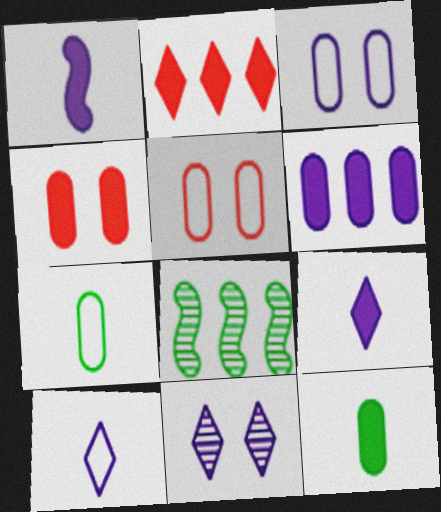[[4, 6, 12], 
[4, 8, 10], 
[5, 8, 9]]